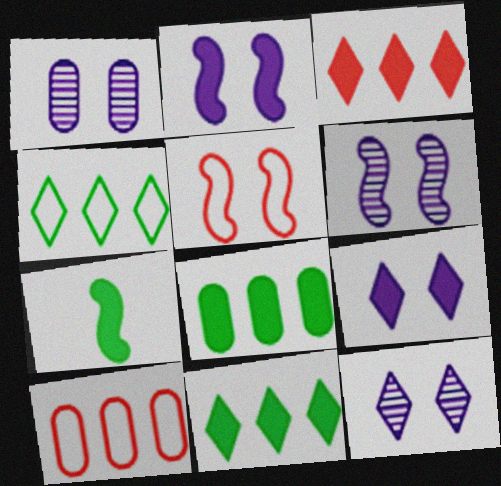[[1, 6, 12], 
[7, 10, 12]]